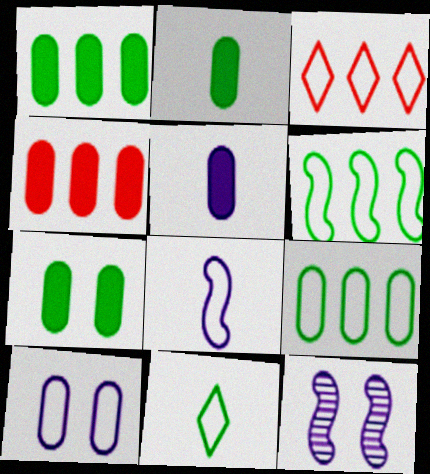[[1, 2, 7], 
[2, 3, 12], 
[4, 5, 7], 
[4, 11, 12]]